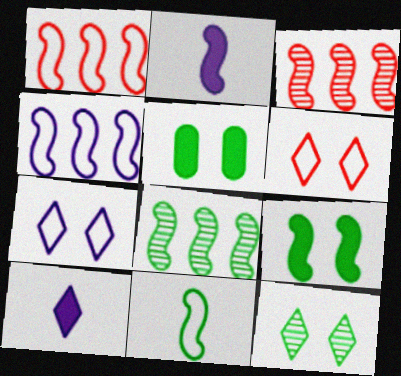[[8, 9, 11]]